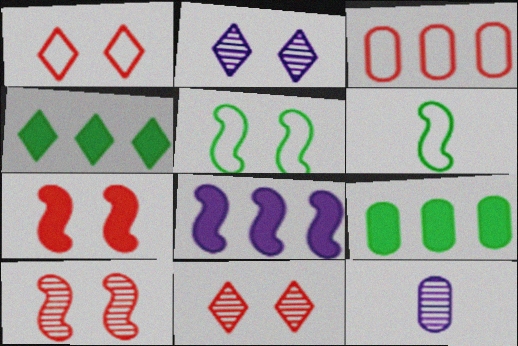[[6, 8, 10]]